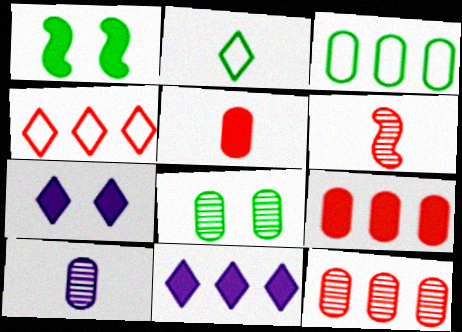[[1, 4, 10], 
[1, 5, 11], 
[3, 6, 7], 
[8, 10, 12]]